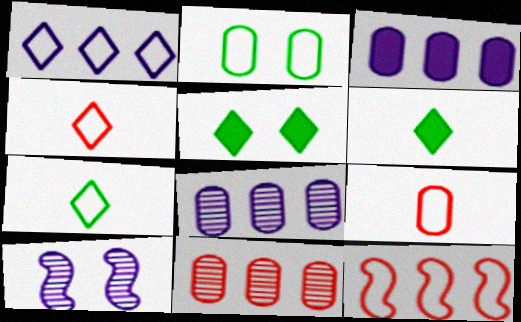[]